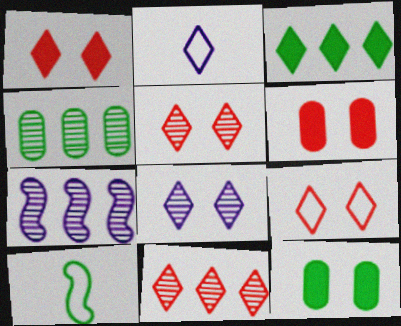[[1, 5, 9], 
[2, 3, 5], 
[4, 7, 11]]